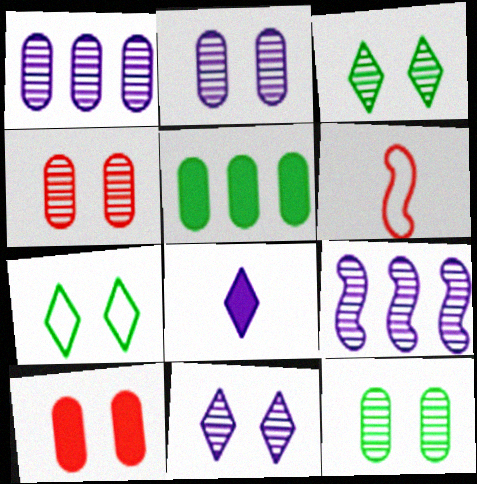[[2, 4, 12], 
[5, 6, 11]]